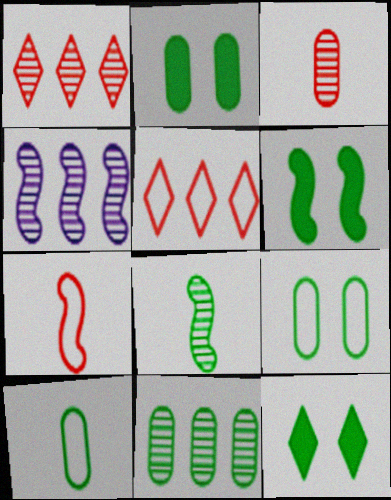[[1, 4, 11], 
[2, 6, 12], 
[2, 10, 11], 
[4, 6, 7]]